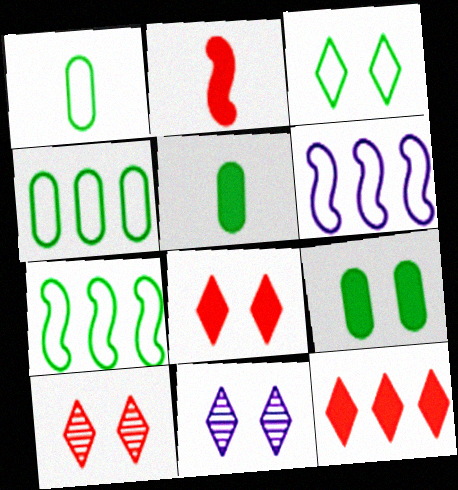[[1, 3, 7], 
[2, 4, 11], 
[3, 8, 11], 
[5, 6, 10]]